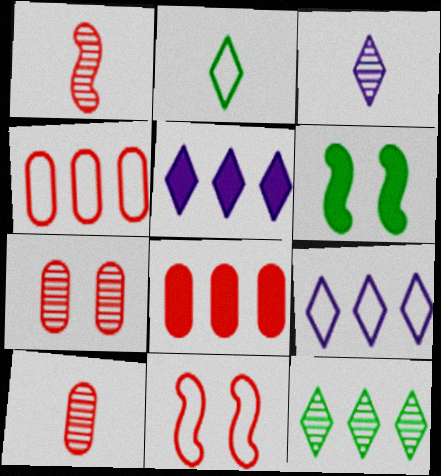[[3, 4, 6], 
[6, 9, 10]]